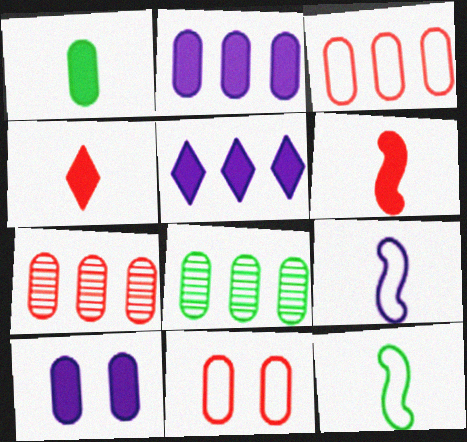[[2, 3, 8]]